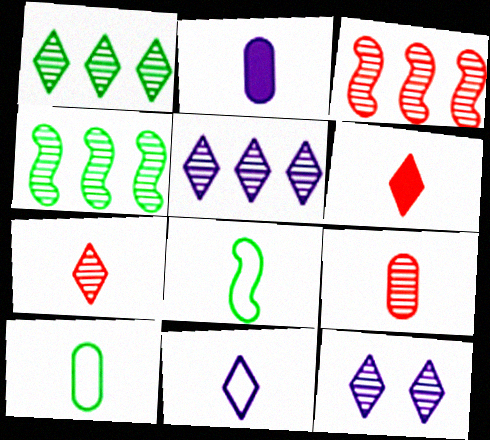[[1, 7, 12], 
[2, 7, 8], 
[2, 9, 10], 
[4, 9, 12]]